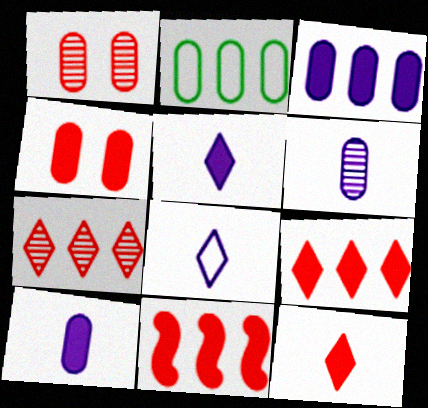[[1, 2, 10], 
[2, 4, 6], 
[4, 11, 12]]